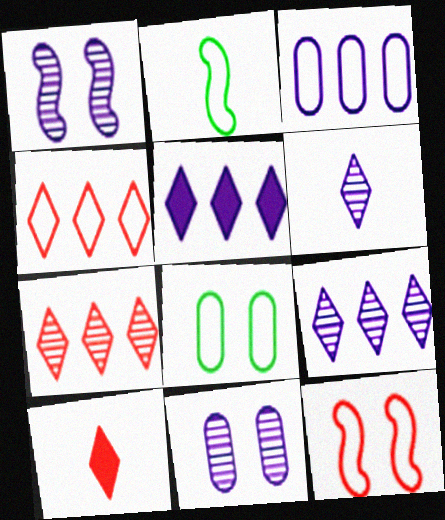[]